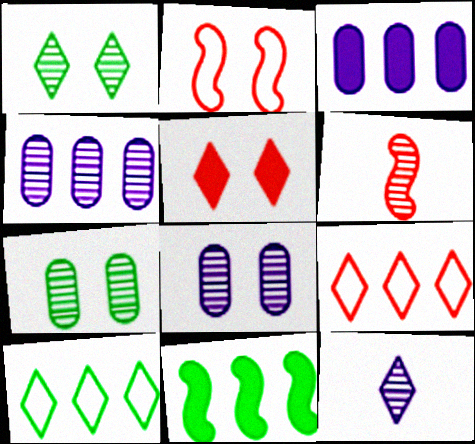[[1, 4, 6], 
[4, 9, 11], 
[5, 10, 12]]